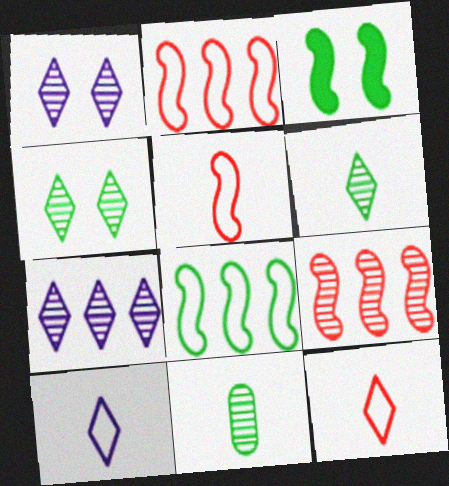[[1, 9, 11]]